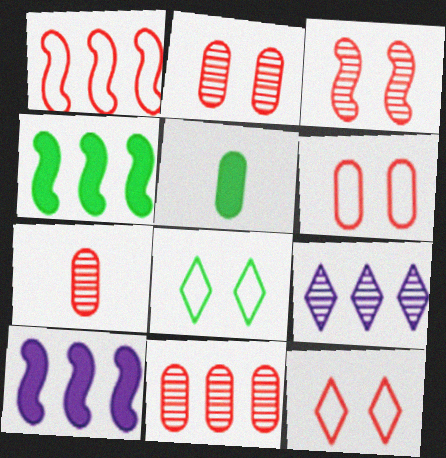[[2, 7, 11], 
[7, 8, 10]]